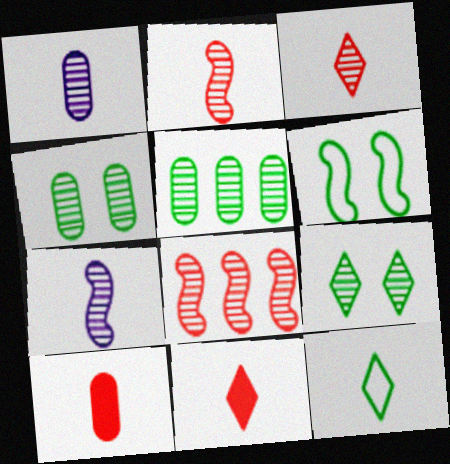[[1, 8, 9], 
[7, 10, 12]]